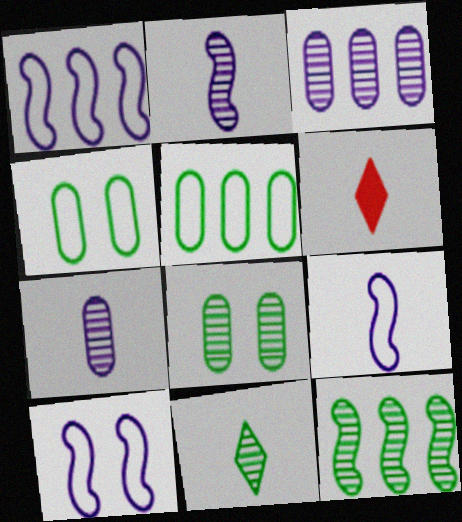[[1, 6, 8], 
[1, 9, 10], 
[8, 11, 12]]